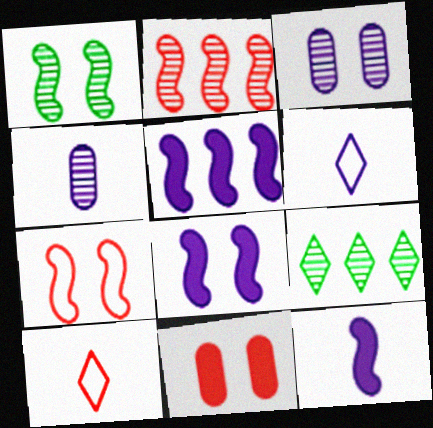[[1, 7, 8], 
[2, 10, 11], 
[3, 5, 6], 
[4, 6, 12], 
[5, 8, 12]]